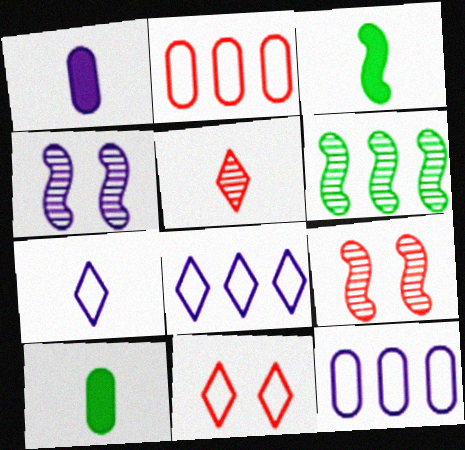[[1, 4, 8], 
[1, 6, 11], 
[8, 9, 10]]